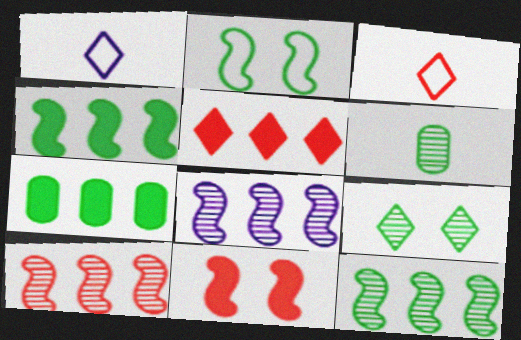[[1, 5, 9], 
[6, 9, 12], 
[8, 10, 12]]